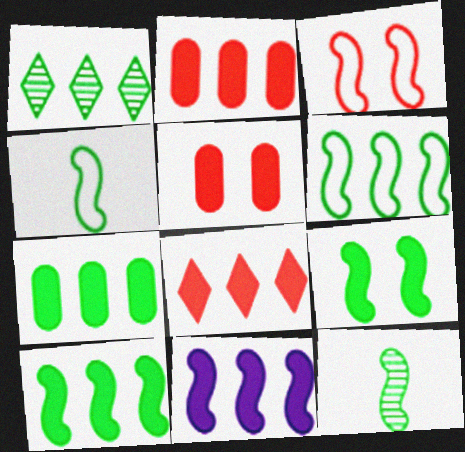[[1, 6, 7], 
[3, 11, 12], 
[6, 9, 12], 
[7, 8, 11]]